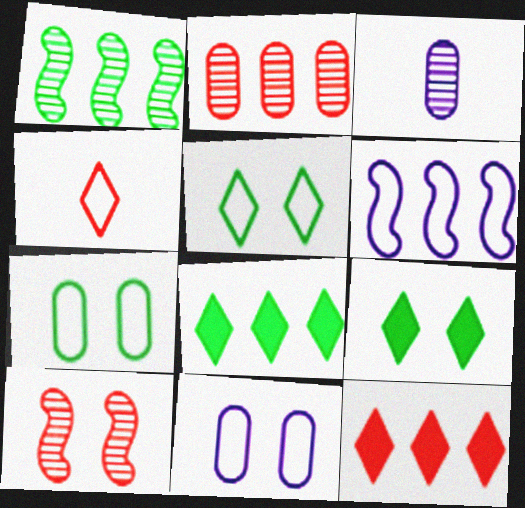[[2, 6, 8], 
[4, 6, 7], 
[9, 10, 11]]